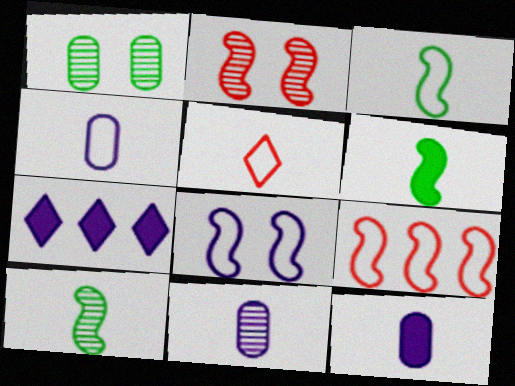[[3, 4, 5], 
[3, 6, 10], 
[3, 8, 9], 
[4, 11, 12], 
[5, 6, 11], 
[5, 10, 12], 
[7, 8, 11]]